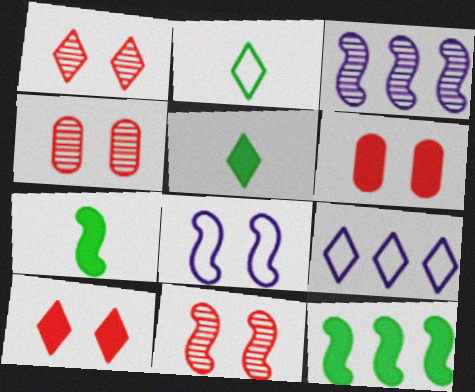[[1, 4, 11], 
[1, 5, 9], 
[2, 3, 6], 
[4, 7, 9]]